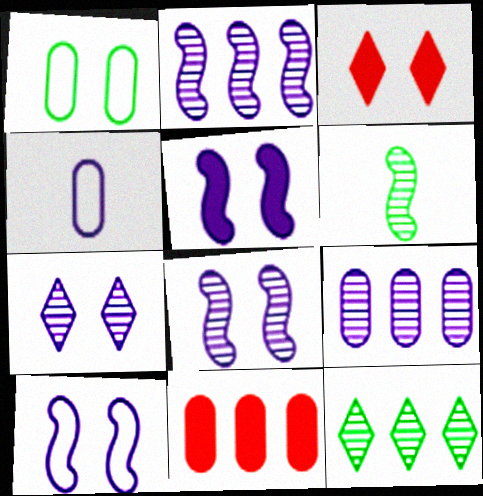[[1, 3, 8], 
[5, 8, 10]]